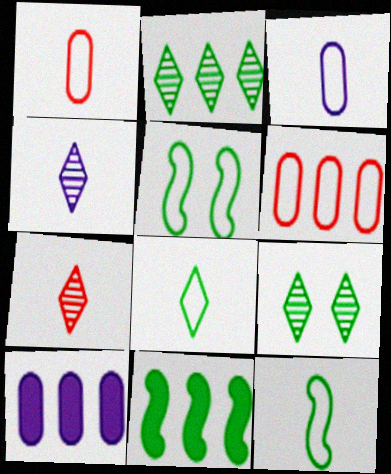[[5, 7, 10]]